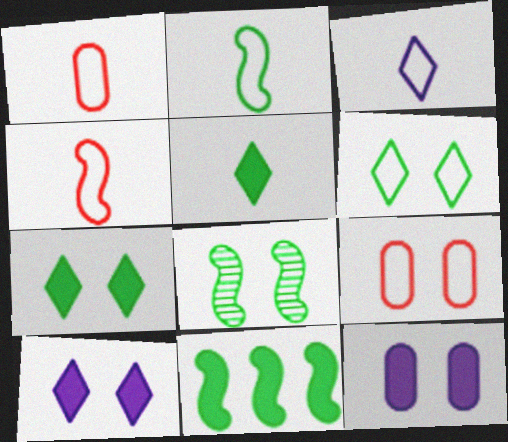[[1, 2, 3], 
[2, 8, 11], 
[8, 9, 10]]